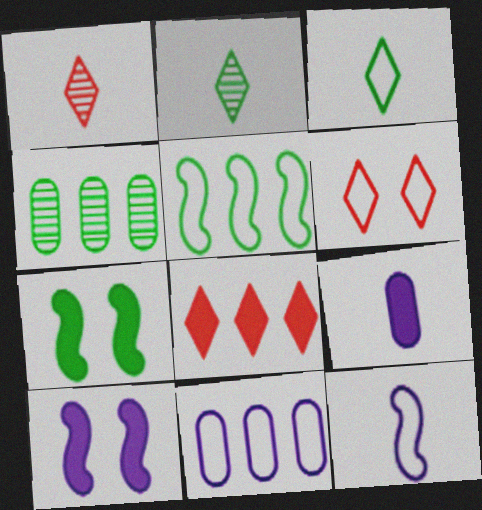[[1, 6, 8], 
[1, 7, 11], 
[3, 4, 7], 
[7, 8, 9]]